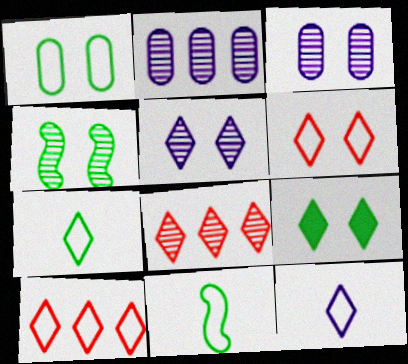[[1, 4, 9], 
[5, 6, 9], 
[8, 9, 12]]